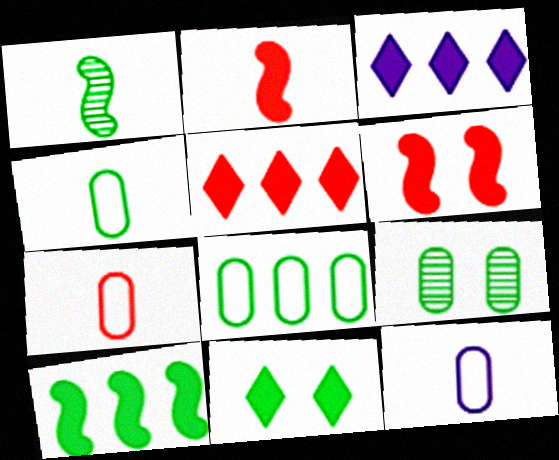[[1, 8, 11], 
[4, 7, 12]]